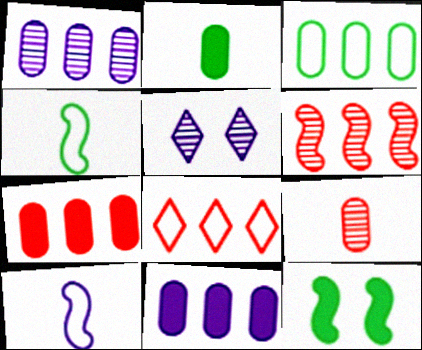[[1, 3, 7], 
[4, 5, 7], 
[5, 10, 11], 
[6, 7, 8], 
[6, 10, 12]]